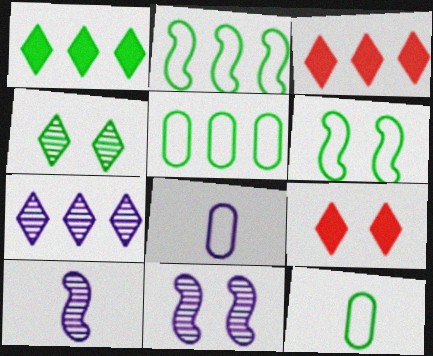[[3, 11, 12], 
[5, 9, 10]]